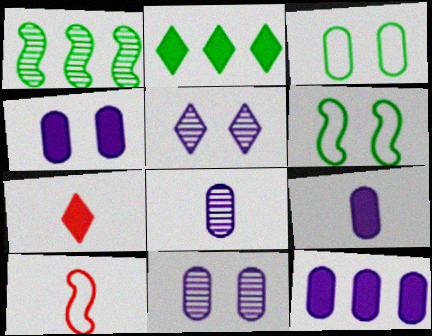[[2, 10, 11], 
[4, 9, 12]]